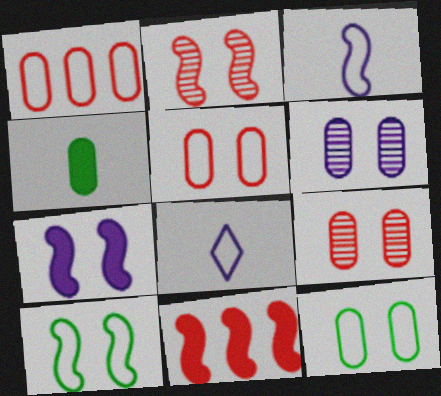[[1, 4, 6], 
[1, 8, 10], 
[2, 7, 10]]